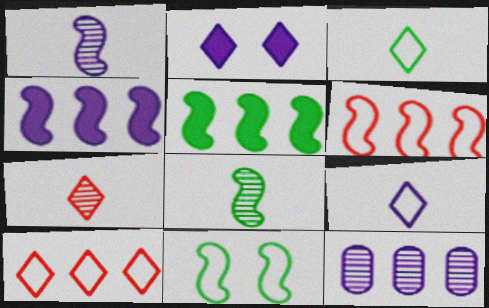[[5, 8, 11], 
[5, 10, 12]]